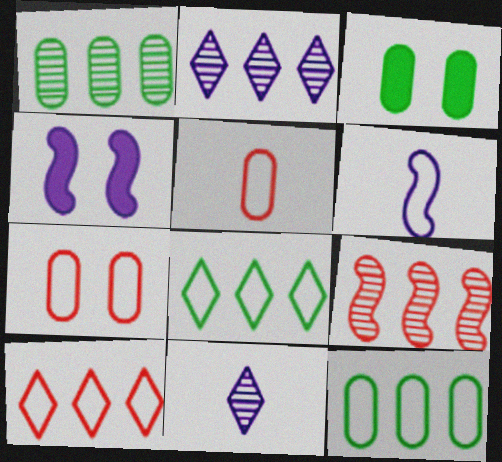[[1, 2, 9], 
[6, 7, 8]]